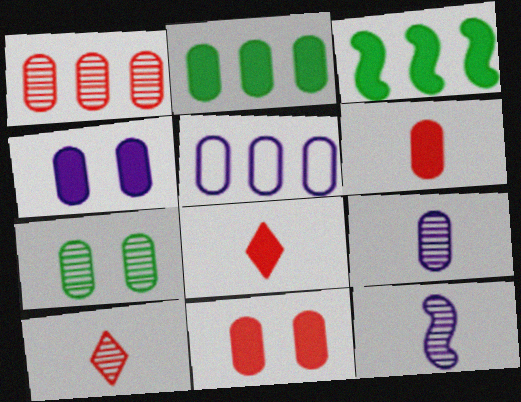[[1, 2, 5], 
[1, 7, 9], 
[2, 4, 6], 
[3, 4, 8], 
[4, 5, 9], 
[5, 6, 7]]